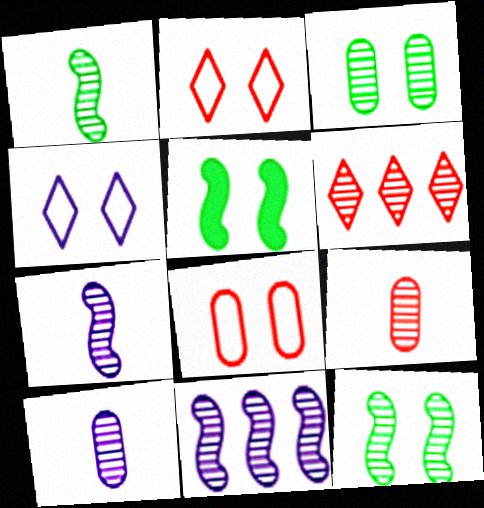[[3, 6, 7], 
[6, 10, 12]]